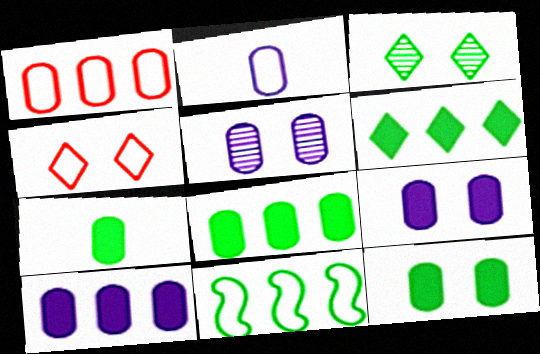[[1, 5, 7], 
[2, 4, 11], 
[2, 5, 10], 
[3, 7, 11], 
[7, 8, 12]]